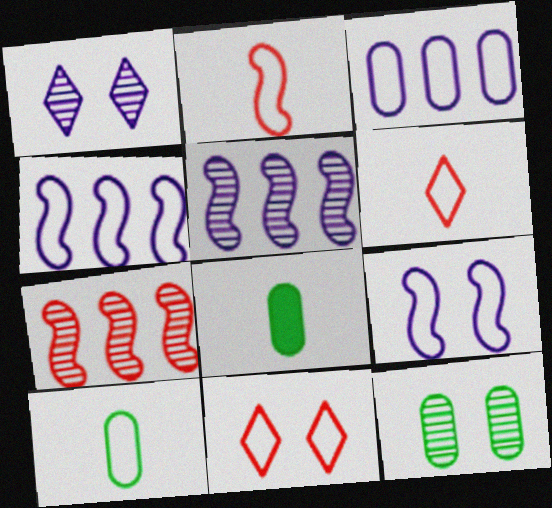[[4, 10, 11], 
[5, 8, 11]]